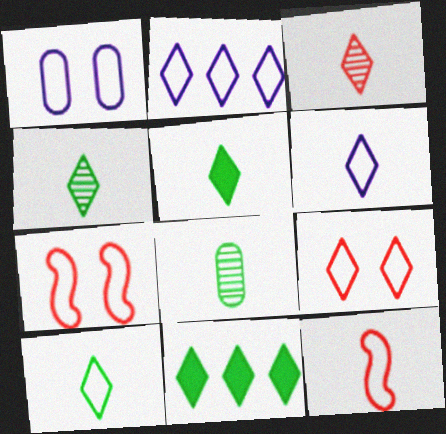[[2, 9, 10], 
[3, 5, 6], 
[4, 5, 10]]